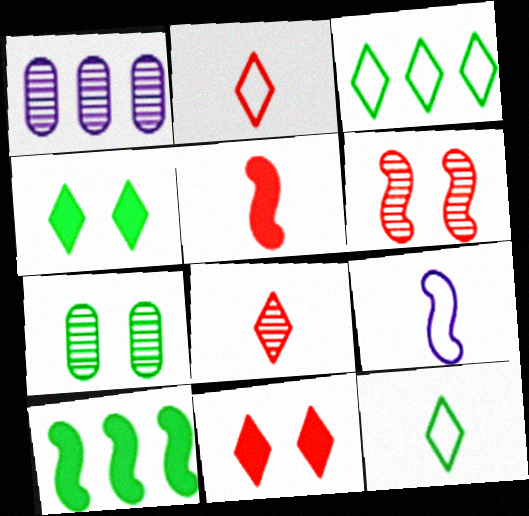[[6, 9, 10], 
[7, 10, 12]]